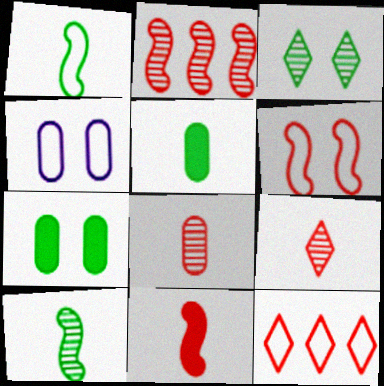[[1, 4, 12], 
[2, 6, 11]]